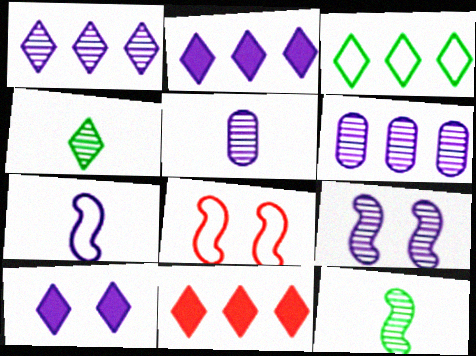[[1, 3, 11], 
[1, 5, 9], 
[6, 7, 10]]